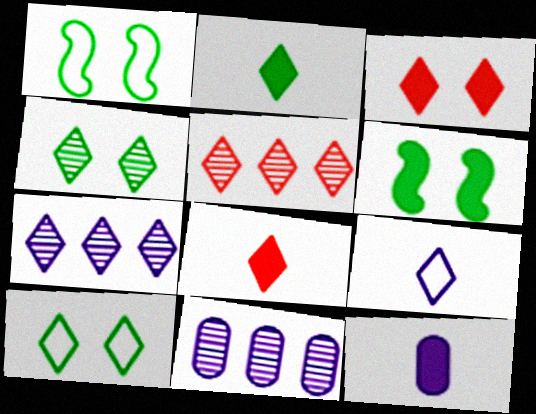[[1, 5, 12], 
[1, 8, 11], 
[7, 8, 10]]